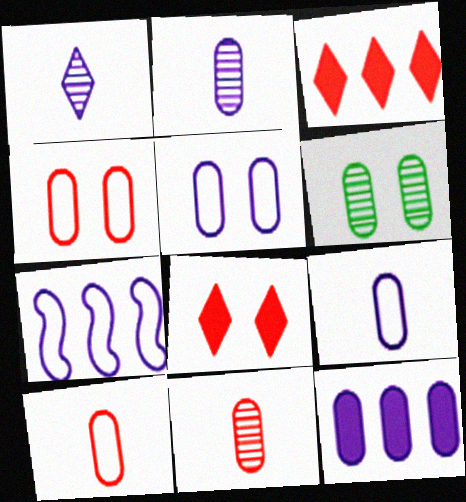[[2, 5, 12], 
[6, 10, 12]]